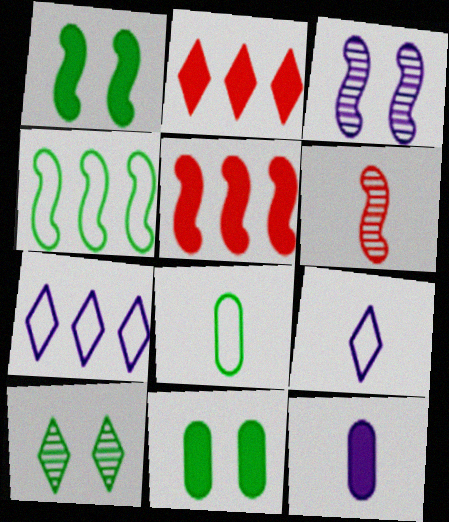[[1, 2, 12], 
[2, 3, 8], 
[2, 9, 10], 
[3, 7, 12], 
[6, 7, 11]]